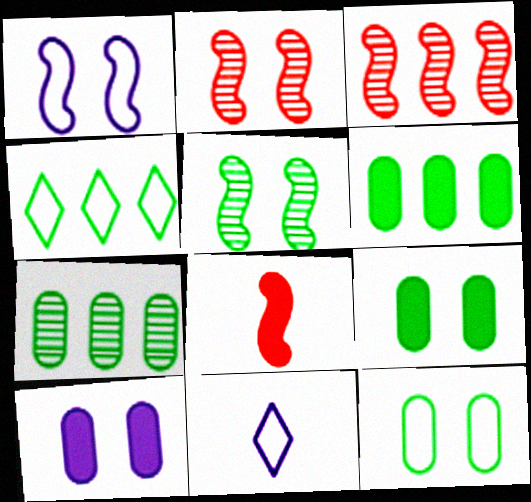[[2, 6, 11], 
[3, 9, 11]]